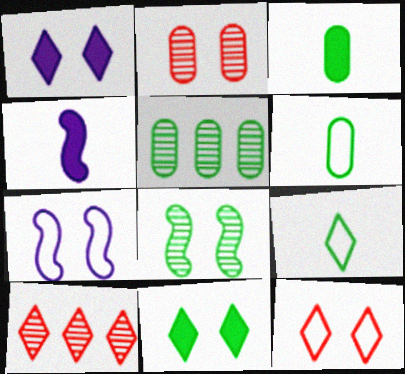[[1, 9, 10], 
[2, 7, 11], 
[3, 7, 10], 
[4, 5, 12]]